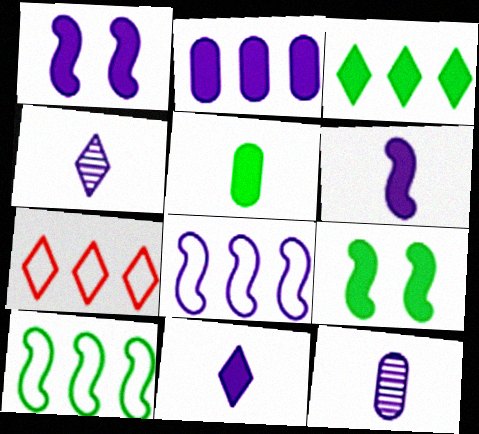[[1, 2, 11], 
[3, 5, 9], 
[7, 9, 12]]